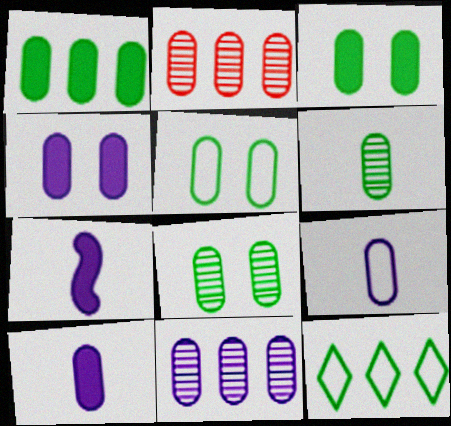[[1, 5, 6], 
[2, 3, 9], 
[2, 5, 10], 
[3, 5, 8], 
[4, 9, 11]]